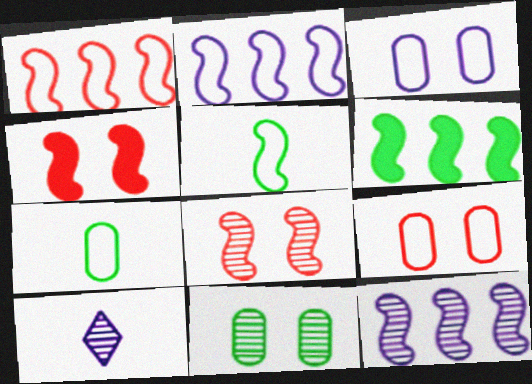[[1, 6, 12], 
[4, 5, 12], 
[6, 9, 10]]